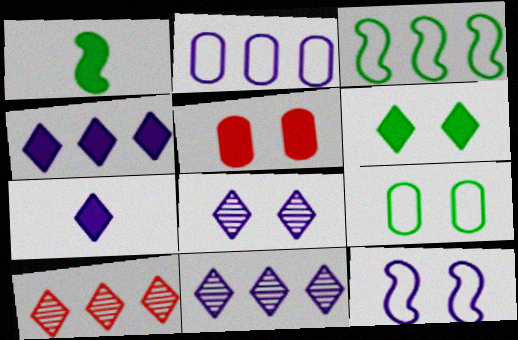[[1, 4, 5]]